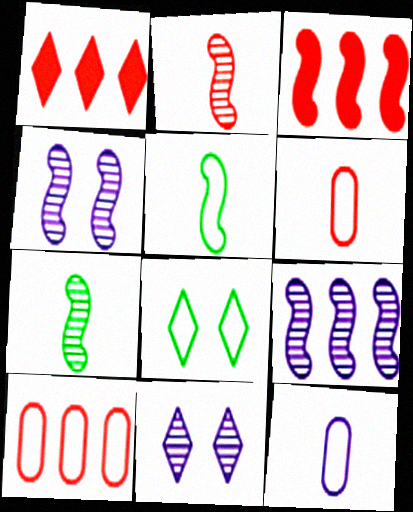[[3, 4, 5]]